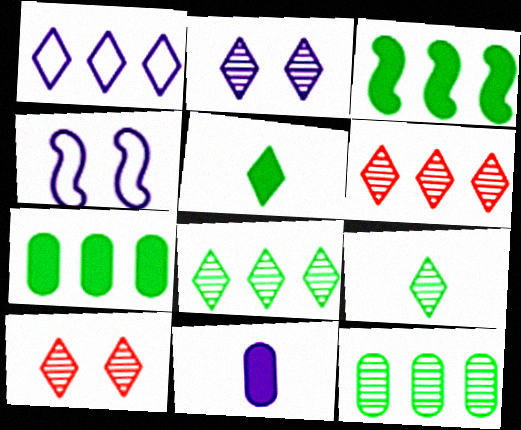[[1, 5, 10], 
[2, 6, 9]]